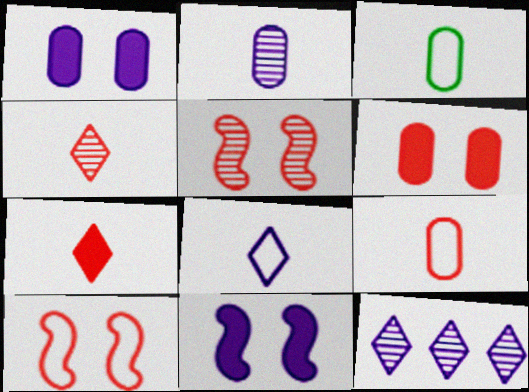[]